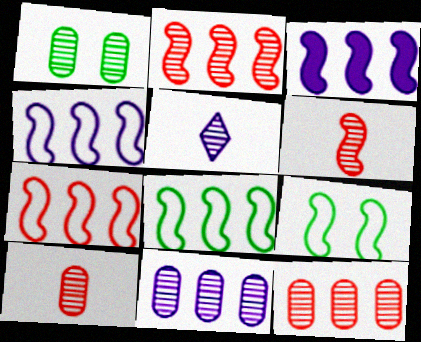[[1, 2, 5], 
[1, 10, 11], 
[2, 3, 8], 
[3, 6, 9], 
[4, 7, 8]]